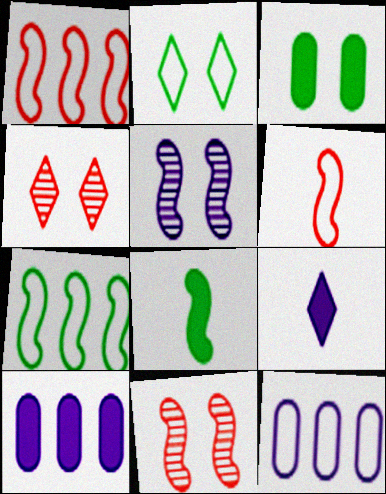[[1, 5, 8], 
[2, 6, 12], 
[4, 8, 12], 
[5, 9, 12]]